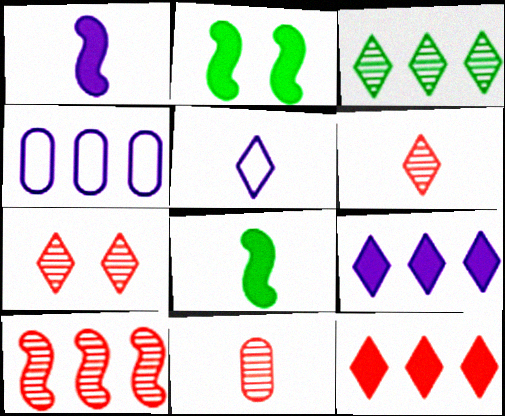[[2, 4, 6], 
[4, 7, 8], 
[5, 8, 11], 
[7, 10, 11]]